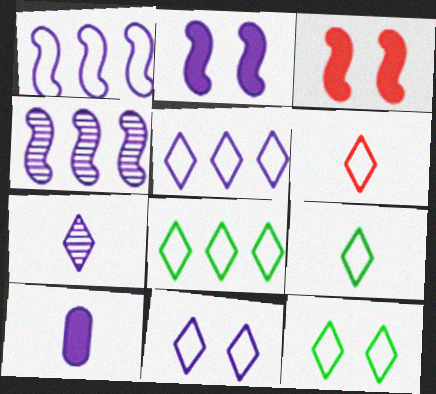[[4, 10, 11], 
[5, 6, 12], 
[6, 8, 11], 
[8, 9, 12]]